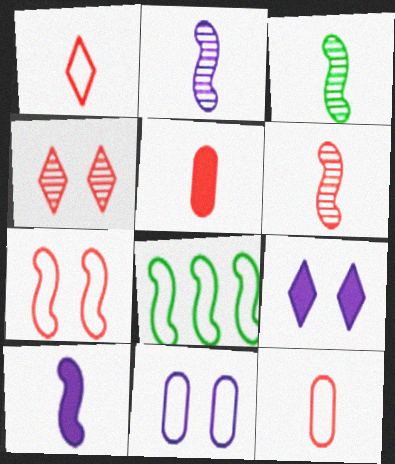[[1, 5, 6], 
[1, 8, 11], 
[2, 3, 6]]